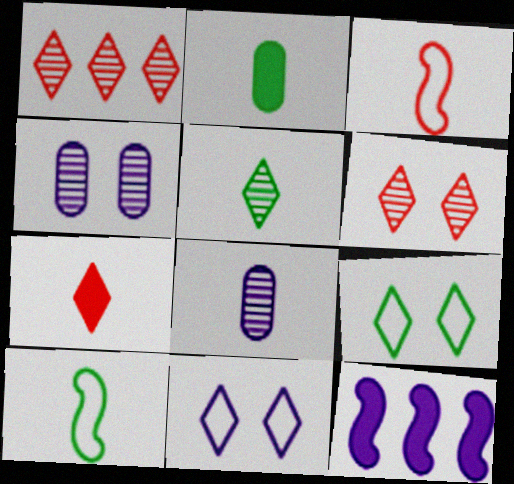[[2, 5, 10], 
[7, 8, 10], 
[8, 11, 12]]